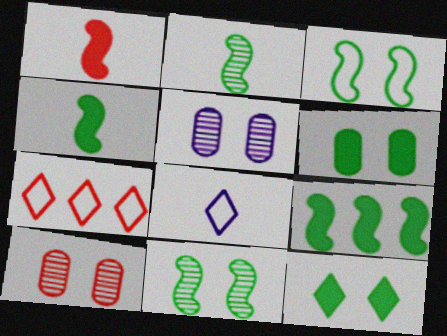[[1, 7, 10], 
[2, 3, 9], 
[4, 5, 7], 
[8, 9, 10]]